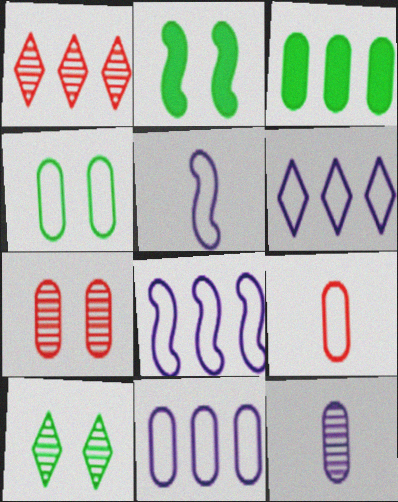[[1, 3, 8], 
[2, 4, 10], 
[4, 9, 11], 
[6, 8, 11]]